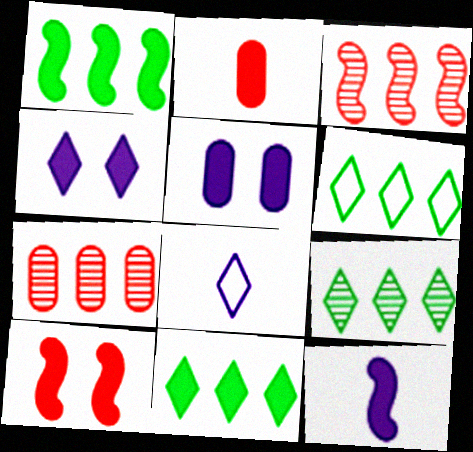[[1, 2, 4], 
[1, 10, 12], 
[6, 9, 11]]